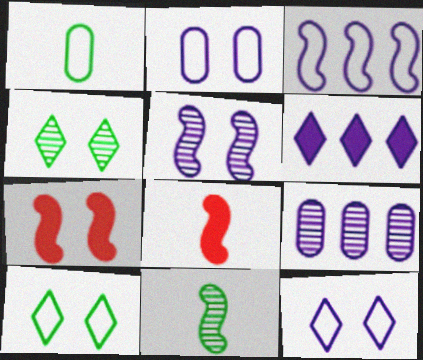[[2, 4, 7], 
[3, 6, 9], 
[3, 7, 11], 
[8, 9, 10]]